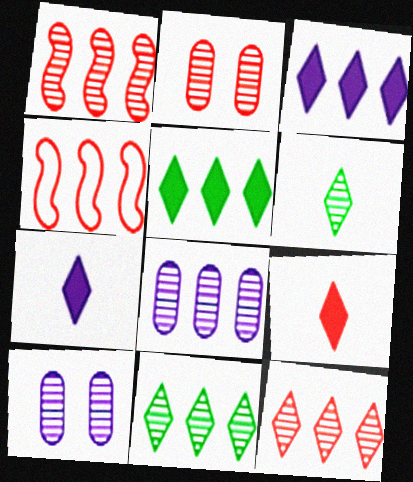[[1, 6, 10], 
[1, 8, 11], 
[2, 4, 9], 
[4, 5, 8]]